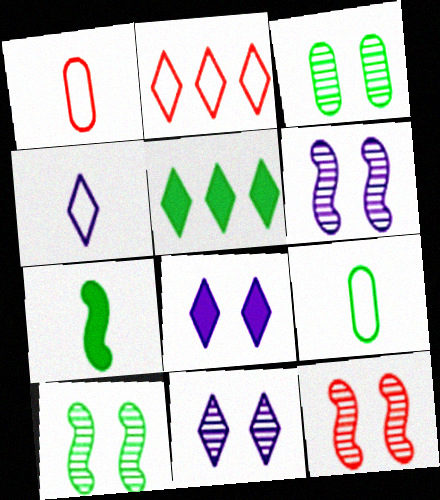[[1, 5, 6], 
[3, 11, 12], 
[5, 9, 10], 
[6, 10, 12]]